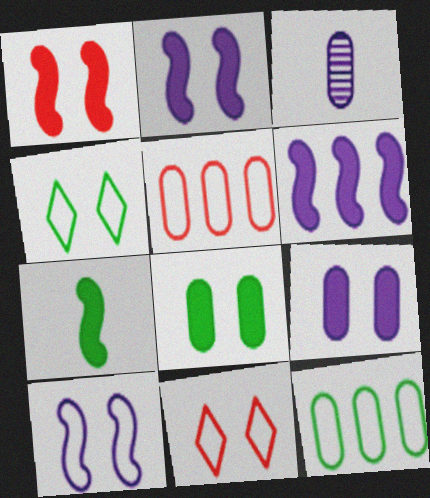[[1, 6, 7], 
[3, 5, 8]]